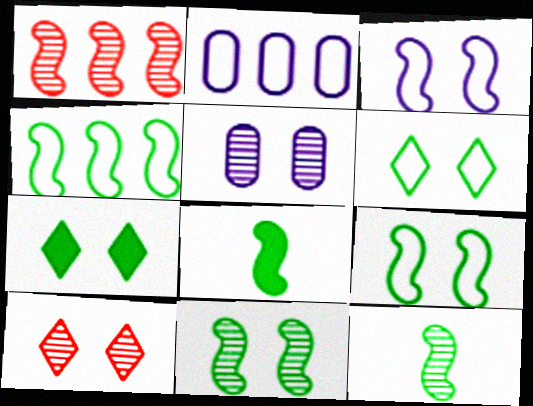[[1, 3, 8], 
[2, 8, 10], 
[4, 8, 11], 
[5, 10, 11]]